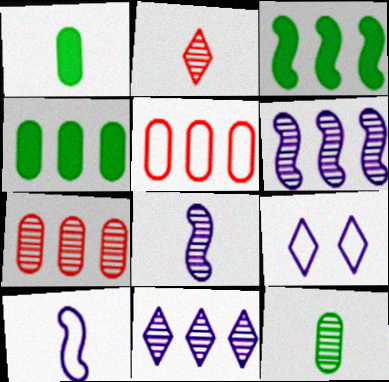[[1, 2, 10], 
[2, 8, 12], 
[3, 5, 11]]